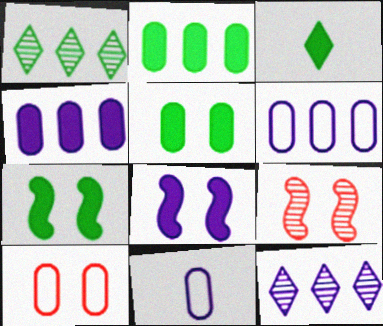[[2, 3, 7], 
[3, 6, 9], 
[8, 11, 12]]